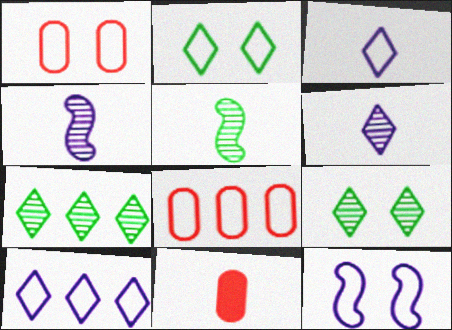[[1, 2, 12], 
[3, 5, 11], 
[7, 11, 12]]